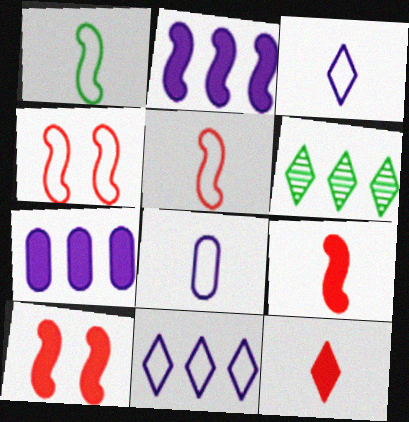[[6, 8, 10]]